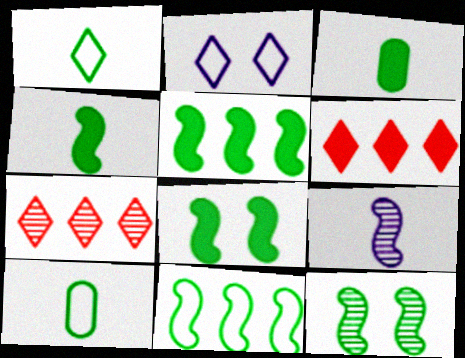[[4, 5, 8], 
[4, 11, 12]]